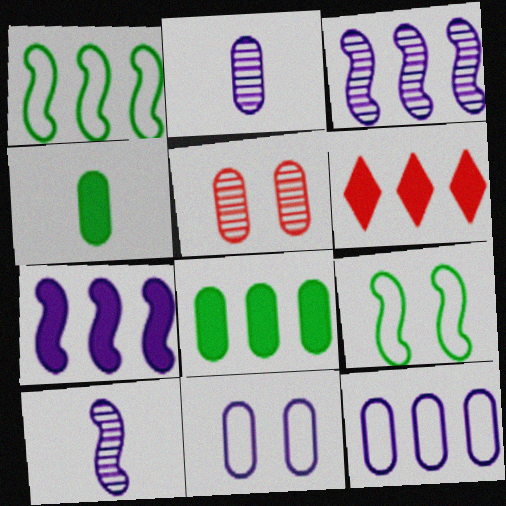[[2, 6, 9], 
[4, 5, 12], 
[6, 7, 8]]